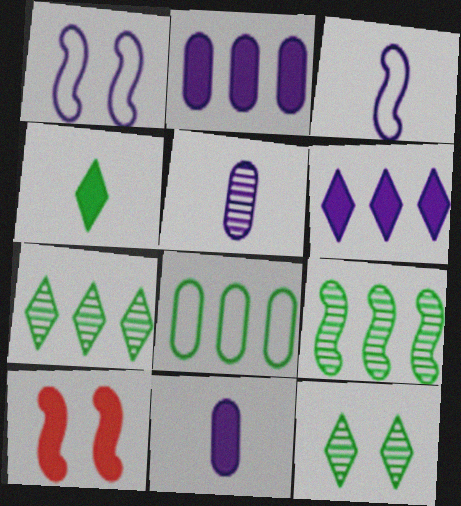[[1, 5, 6], 
[2, 4, 10], 
[3, 9, 10]]